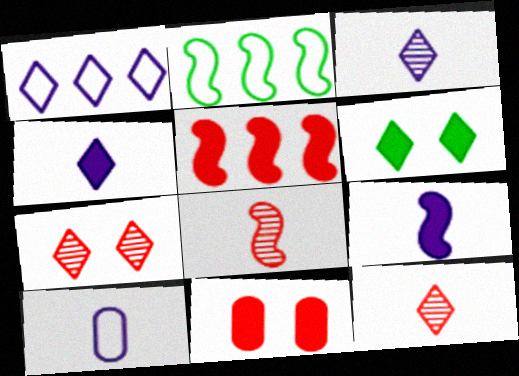[[1, 6, 12], 
[2, 3, 11], 
[3, 9, 10]]